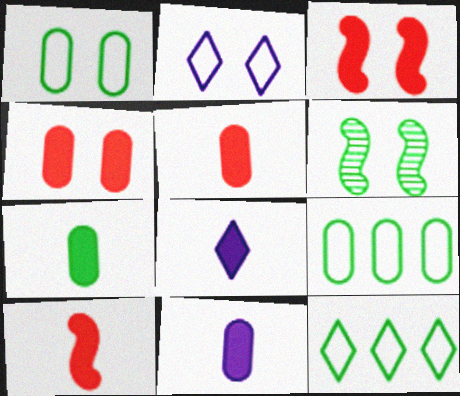[[2, 4, 6], 
[5, 7, 11], 
[6, 7, 12], 
[7, 8, 10]]